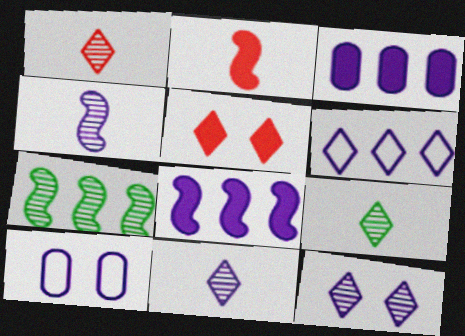[[1, 9, 11], 
[5, 6, 9], 
[8, 10, 11]]